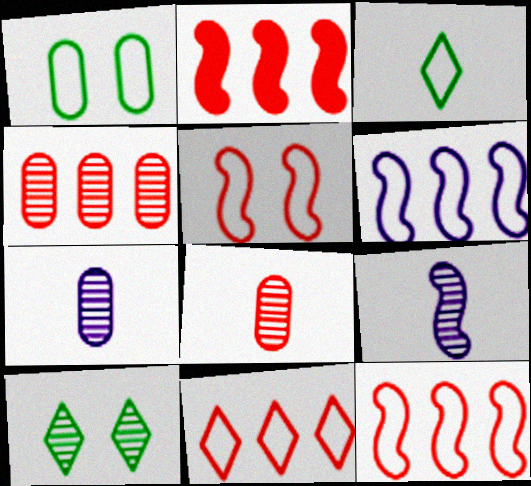[[2, 4, 11], 
[4, 9, 10]]